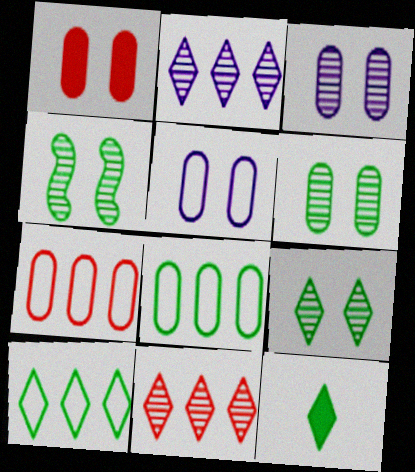[[1, 5, 6], 
[4, 6, 9], 
[4, 8, 12], 
[9, 10, 12]]